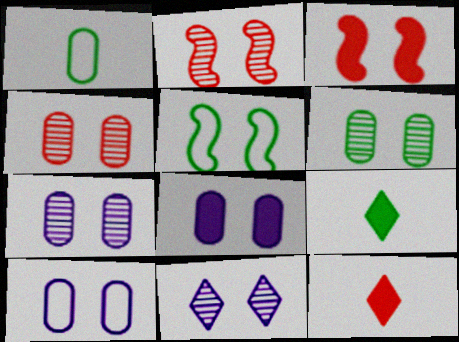[[2, 6, 11], 
[4, 6, 7], 
[7, 8, 10]]